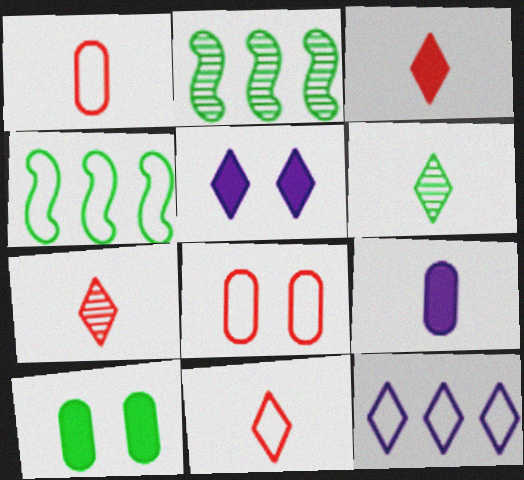[[1, 2, 5], 
[3, 7, 11], 
[4, 6, 10]]